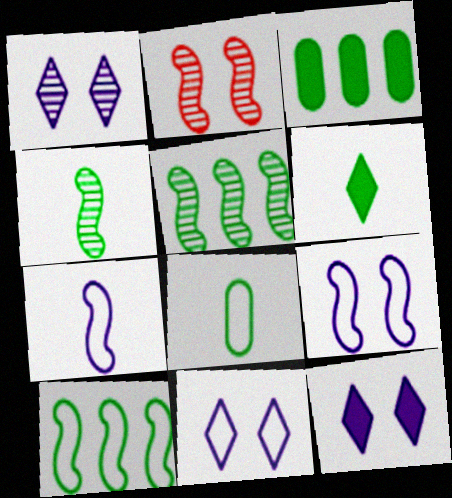[[1, 11, 12], 
[4, 6, 8]]